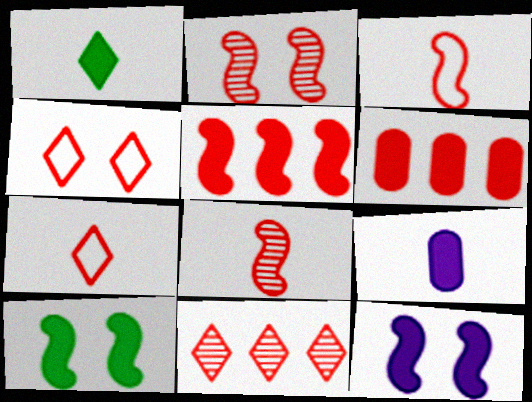[[1, 6, 12], 
[2, 3, 5], 
[2, 6, 7], 
[4, 6, 8]]